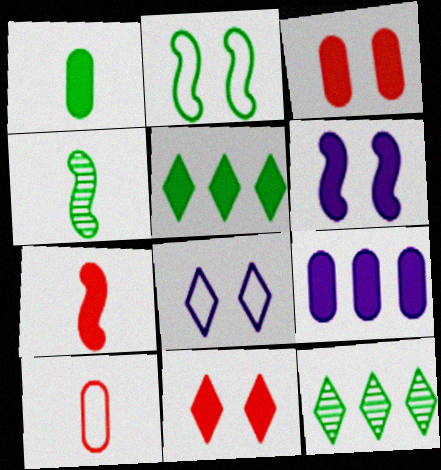[[1, 2, 12], 
[1, 3, 9], 
[6, 10, 12]]